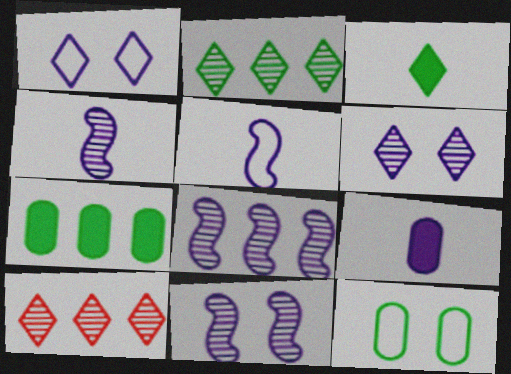[[1, 3, 10], 
[1, 8, 9], 
[4, 8, 11]]